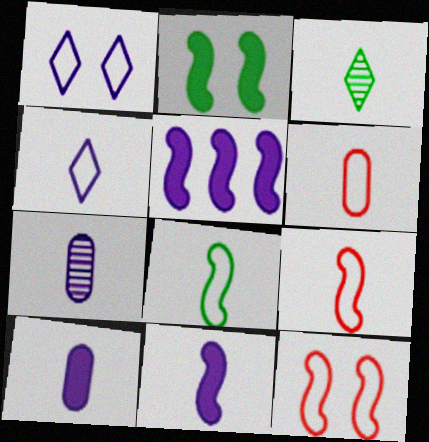[[1, 5, 7], 
[3, 6, 11], 
[3, 9, 10], 
[4, 6, 8], 
[4, 7, 11]]